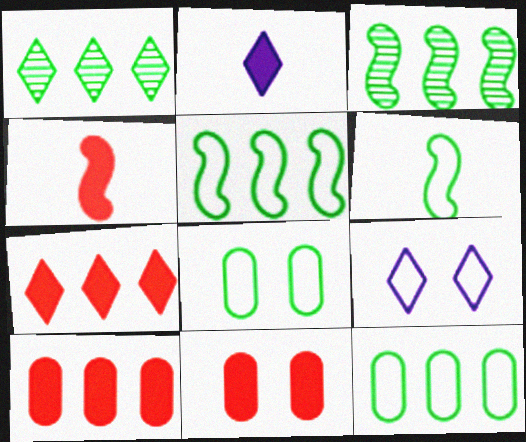[[4, 7, 11]]